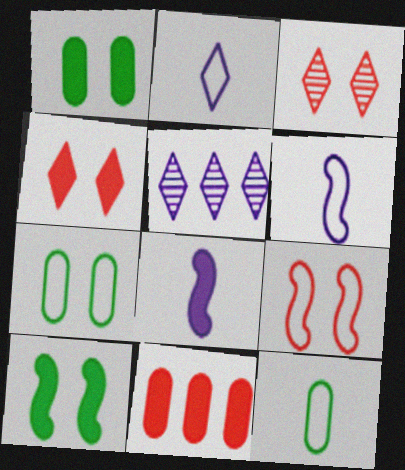[]